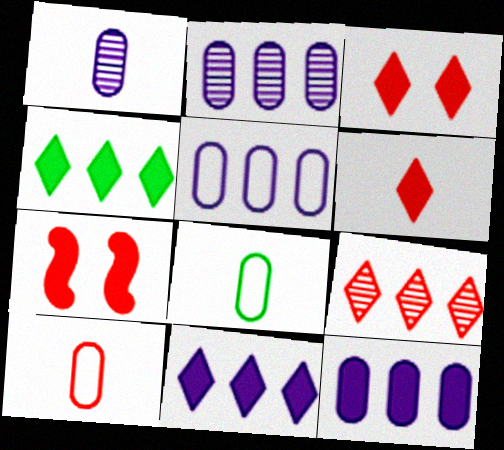[[2, 5, 12], 
[7, 9, 10]]